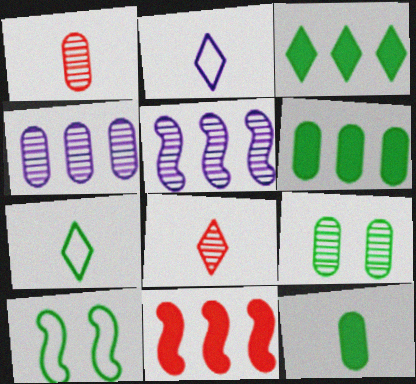[[1, 4, 9], 
[2, 9, 11], 
[5, 8, 9]]